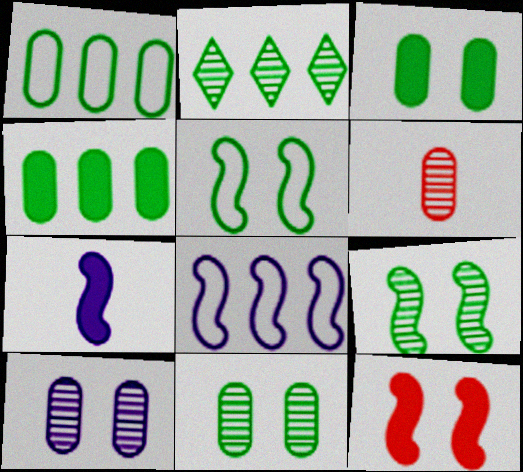[]